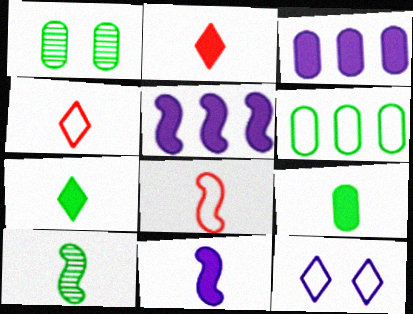[[1, 4, 5], 
[1, 6, 9], 
[2, 9, 11], 
[6, 8, 12], 
[8, 10, 11]]